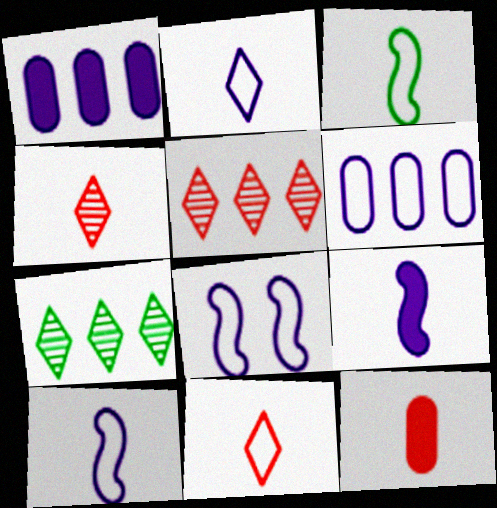[[2, 6, 8], 
[7, 8, 12]]